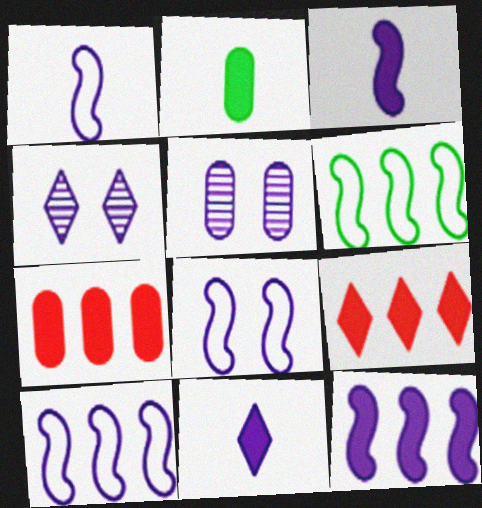[[1, 8, 10], 
[5, 10, 11]]